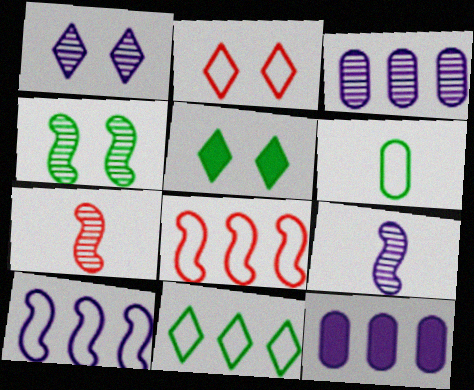[[1, 2, 5], 
[1, 3, 9], 
[2, 6, 10]]